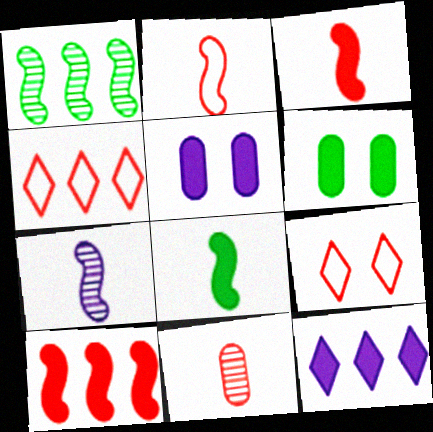[[2, 7, 8], 
[3, 6, 12], 
[4, 6, 7], 
[9, 10, 11]]